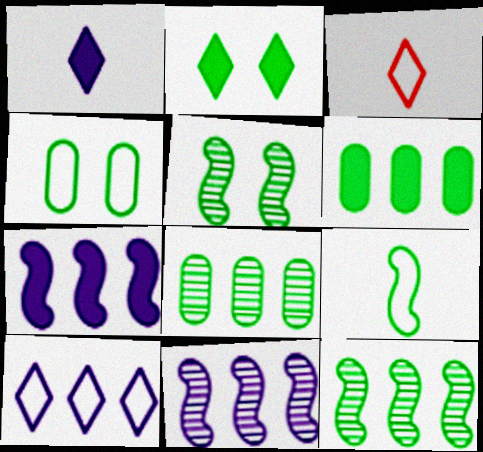[[2, 4, 5], 
[2, 8, 9]]